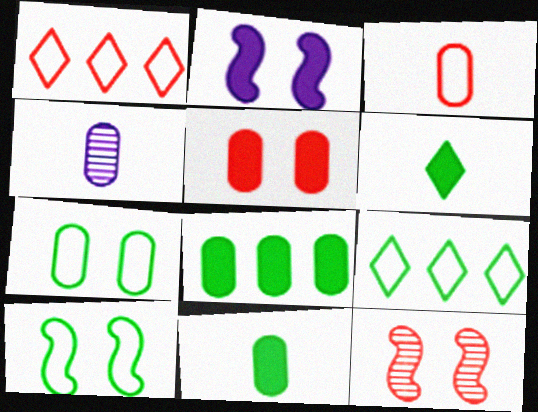[[2, 10, 12], 
[3, 4, 11]]